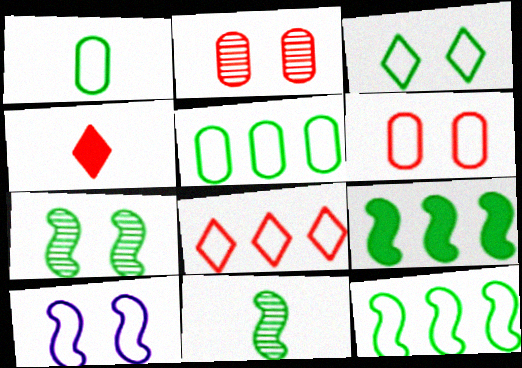[[1, 3, 12], 
[1, 8, 10], 
[3, 6, 10]]